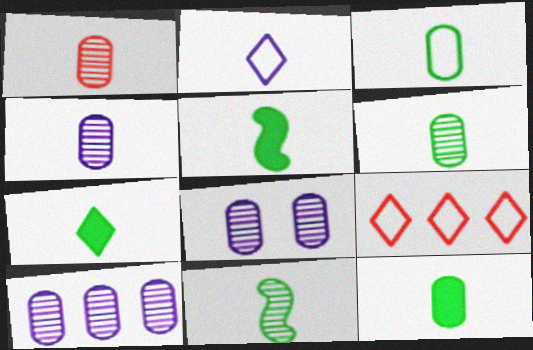[[1, 2, 5], 
[1, 4, 6], 
[3, 6, 12], 
[3, 7, 11], 
[4, 8, 10], 
[5, 7, 12], 
[5, 8, 9]]